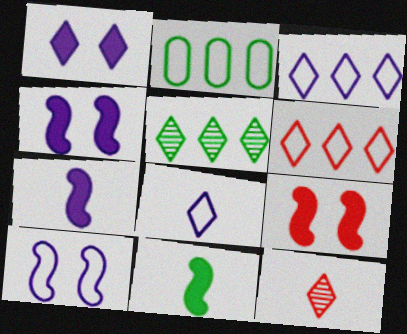[[2, 4, 12]]